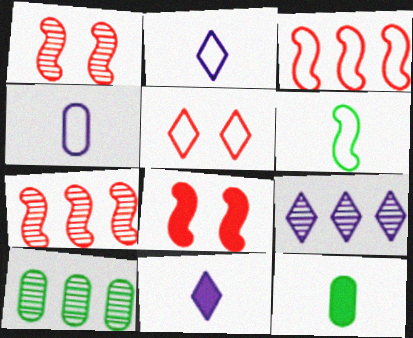[[2, 8, 10], 
[7, 9, 10]]